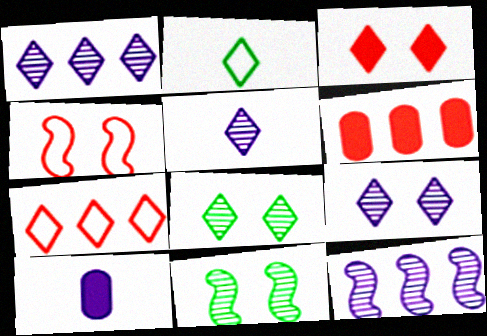[[1, 2, 3], 
[1, 5, 9], 
[7, 10, 11]]